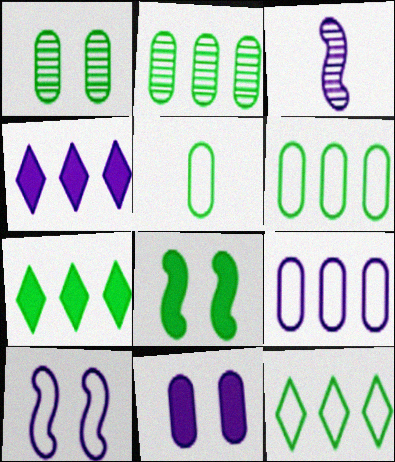[]